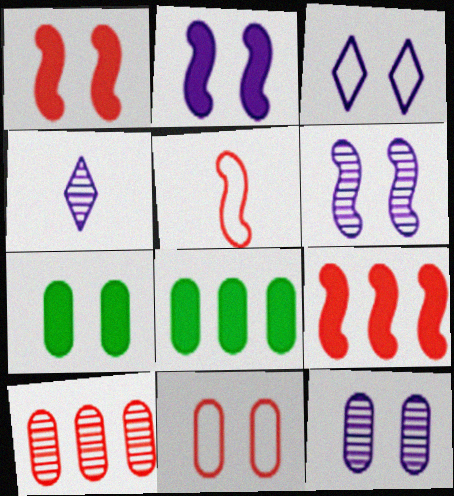[[2, 3, 12], 
[7, 11, 12]]